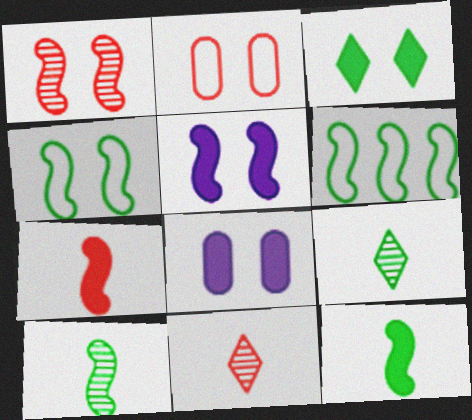[[1, 4, 5], 
[6, 8, 11]]